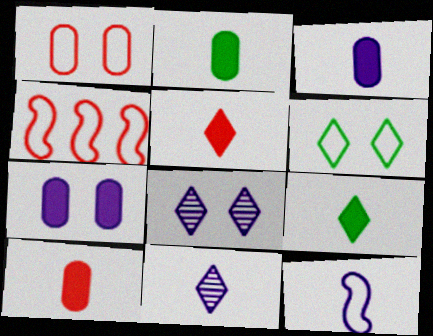[[2, 3, 10], 
[2, 4, 8], 
[3, 11, 12]]